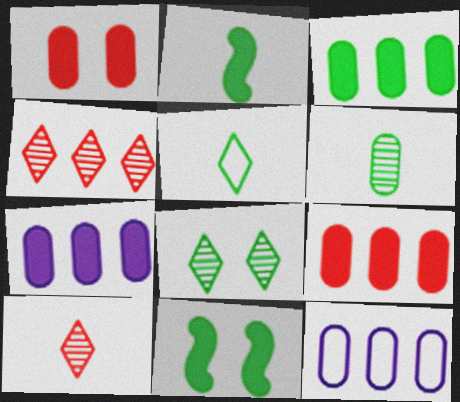[[1, 6, 12], 
[2, 5, 6], 
[3, 7, 9], 
[10, 11, 12]]